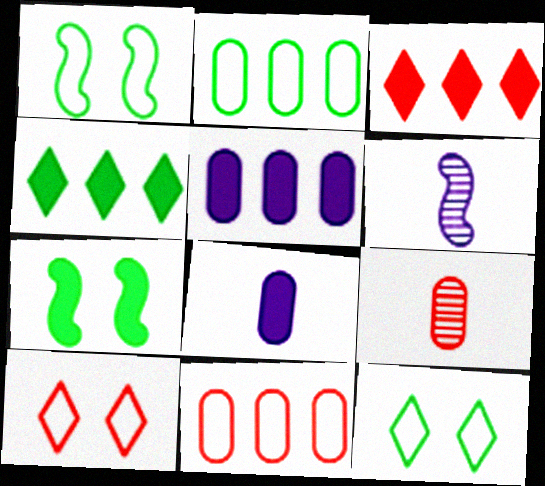[[3, 7, 8]]